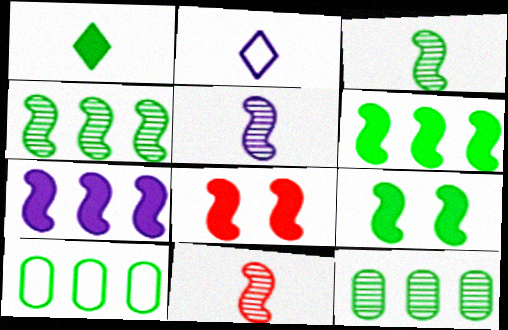[[2, 8, 12], 
[3, 5, 11]]